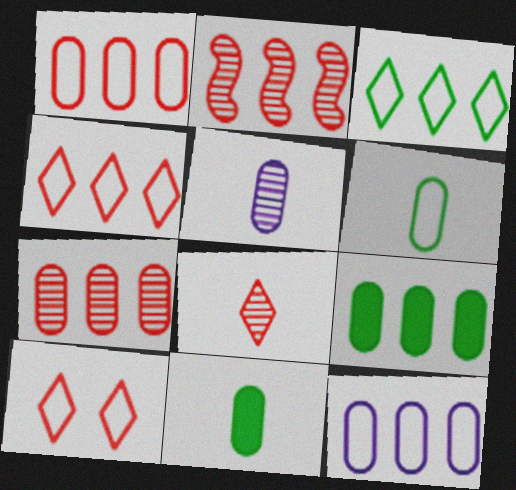[[7, 9, 12]]